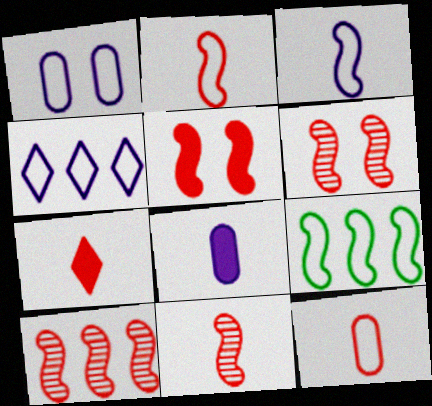[[1, 3, 4], 
[2, 5, 10], 
[6, 10, 11], 
[7, 11, 12]]